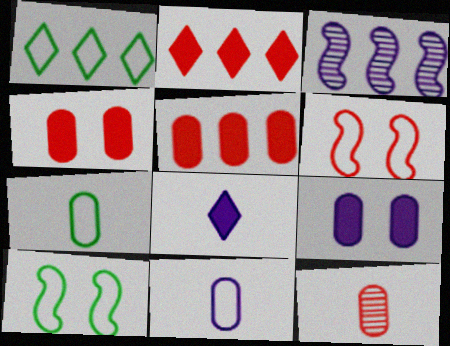[[1, 3, 5], 
[1, 6, 11], 
[1, 7, 10], 
[2, 6, 12]]